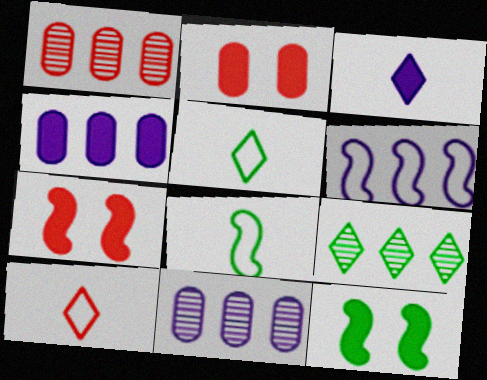[[1, 7, 10], 
[5, 7, 11], 
[10, 11, 12]]